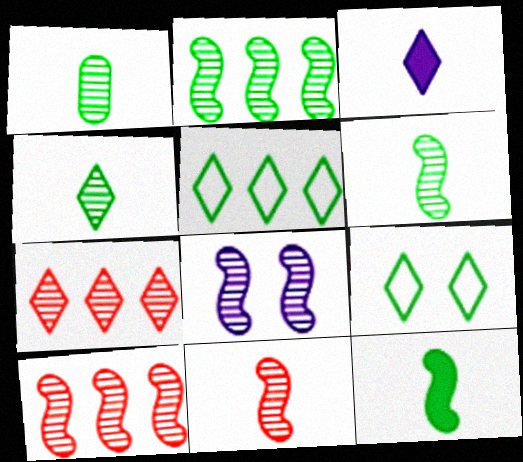[[1, 4, 6], 
[1, 7, 8], 
[2, 8, 11], 
[3, 7, 9], 
[6, 8, 10]]